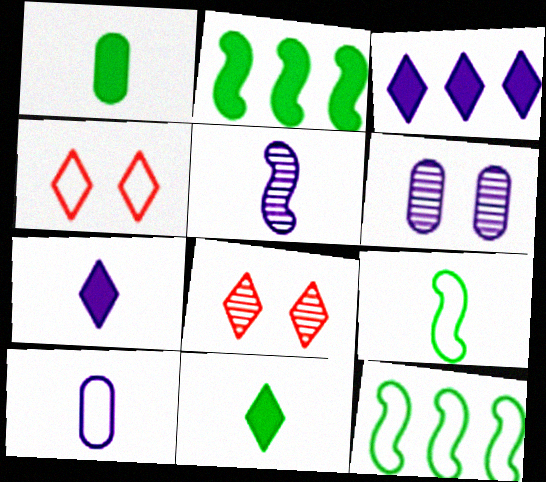[[2, 8, 10], 
[4, 10, 12], 
[5, 7, 10]]